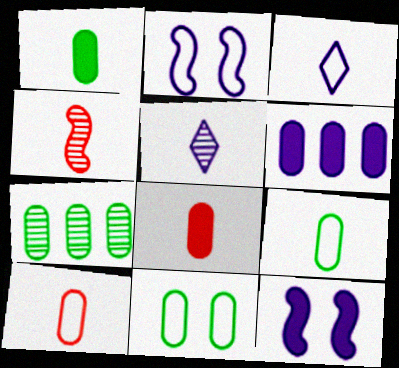[[1, 3, 4], 
[1, 7, 11], 
[2, 5, 6]]